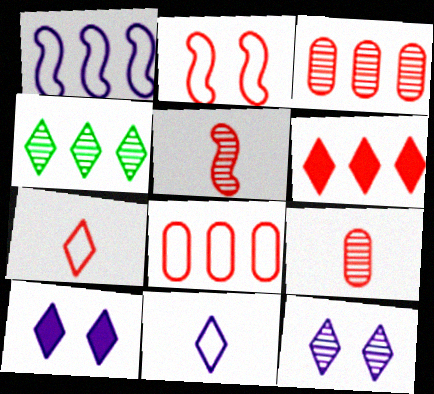[[2, 6, 9], 
[2, 7, 8], 
[4, 7, 10]]